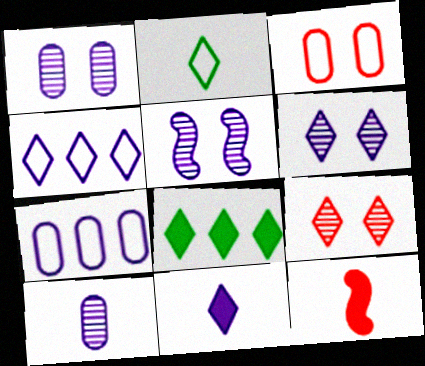[[1, 5, 6], 
[2, 10, 12], 
[4, 6, 11], 
[5, 7, 11]]